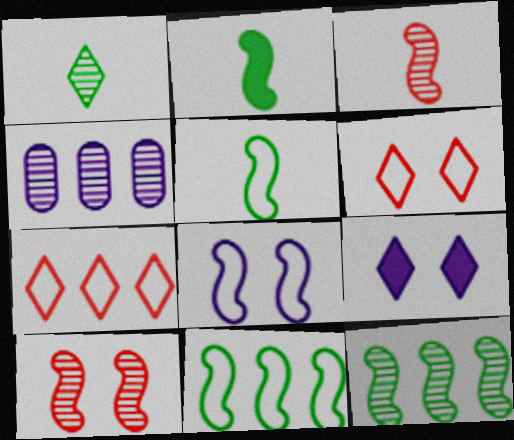[[1, 4, 10], 
[1, 7, 9], 
[2, 4, 6]]